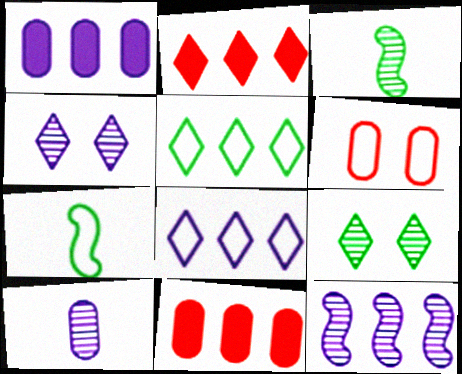[[1, 8, 12], 
[4, 7, 11], 
[4, 10, 12], 
[5, 11, 12], 
[6, 7, 8]]